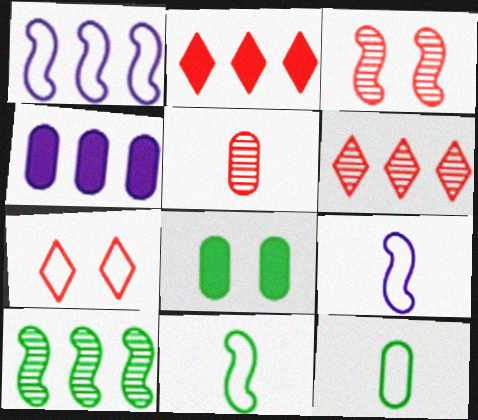[[1, 7, 12], 
[3, 5, 6], 
[6, 8, 9]]